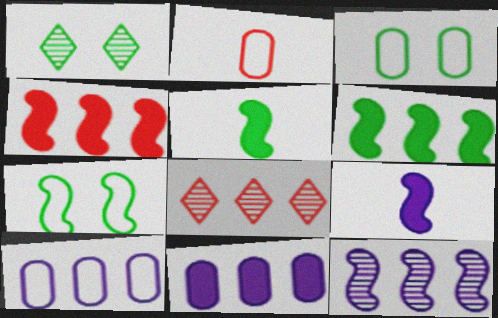[[2, 3, 10], 
[3, 8, 9], 
[6, 8, 10]]